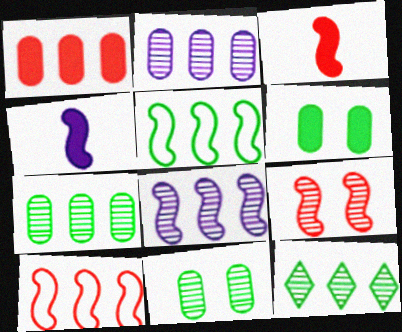[[3, 9, 10], 
[4, 5, 9]]